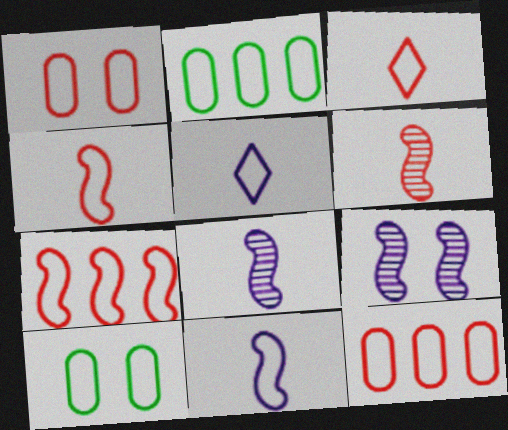[[1, 3, 7], 
[5, 7, 10]]